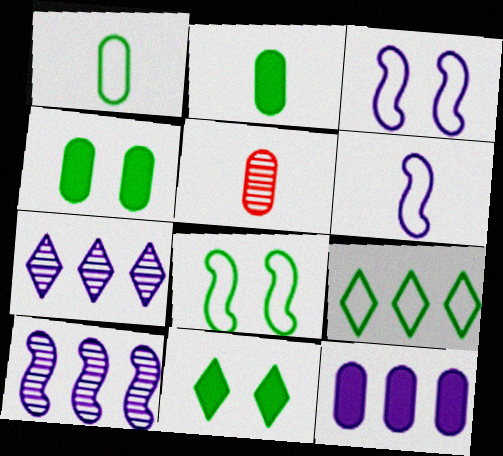[[1, 8, 9]]